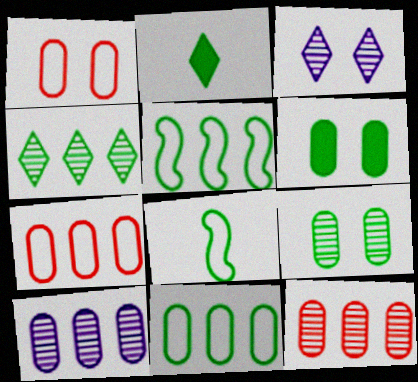[[2, 5, 9], 
[4, 6, 8]]